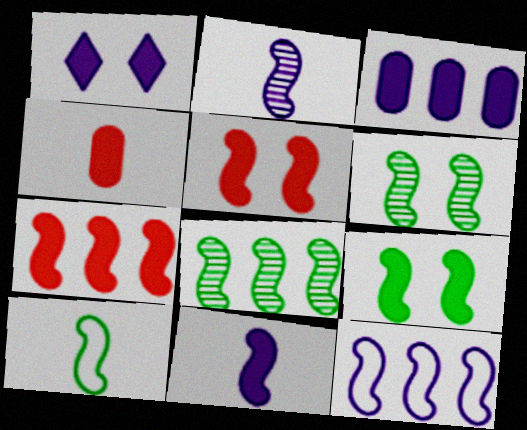[[1, 3, 11], 
[7, 8, 12], 
[7, 9, 11], 
[8, 9, 10]]